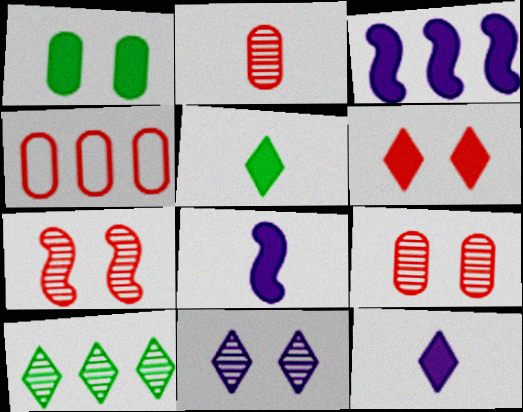[[3, 4, 10]]